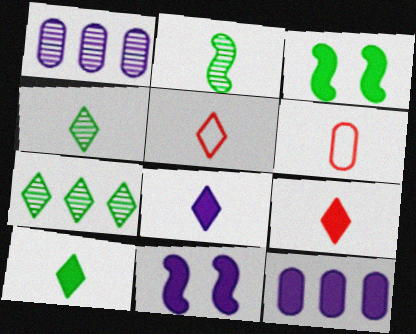[[1, 3, 5], 
[2, 6, 8], 
[3, 9, 12], 
[4, 5, 8], 
[6, 7, 11], 
[8, 9, 10], 
[8, 11, 12]]